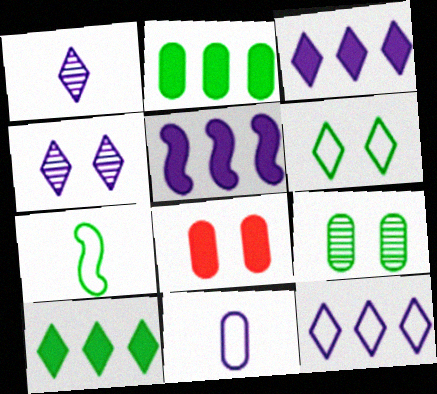[[4, 5, 11], 
[7, 9, 10]]